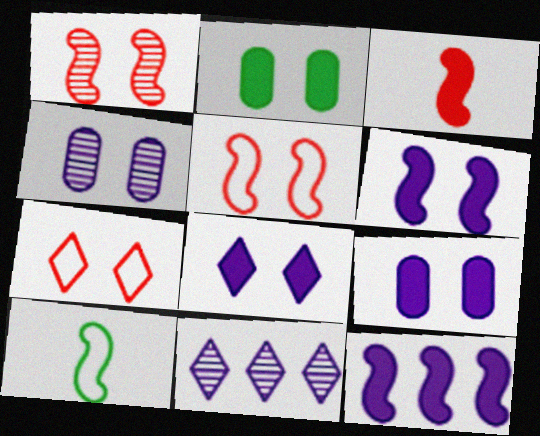[[1, 10, 12], 
[6, 8, 9]]